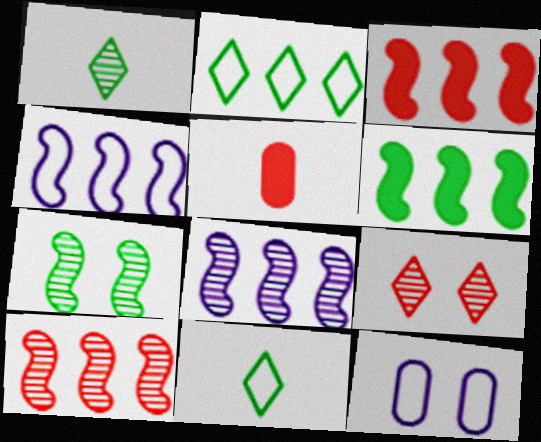[[1, 3, 12], 
[4, 6, 10]]